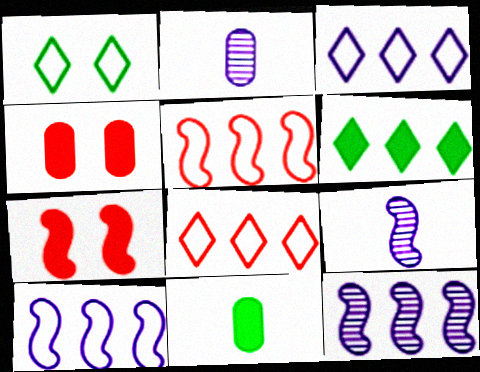[]